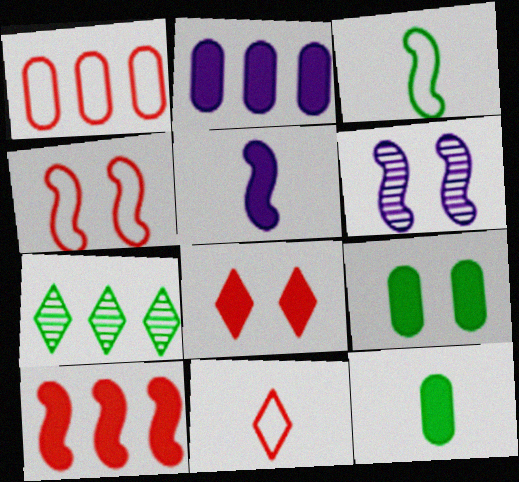[[1, 4, 11], 
[3, 6, 10], 
[3, 7, 9]]